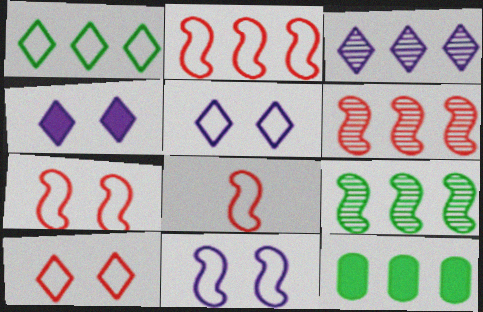[[1, 9, 12], 
[2, 3, 12], 
[2, 7, 8]]